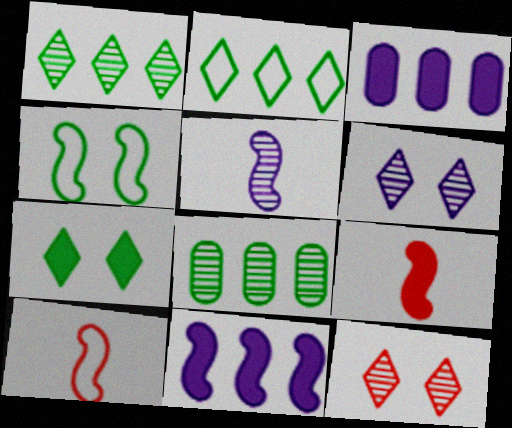[[3, 7, 9], 
[5, 8, 12]]